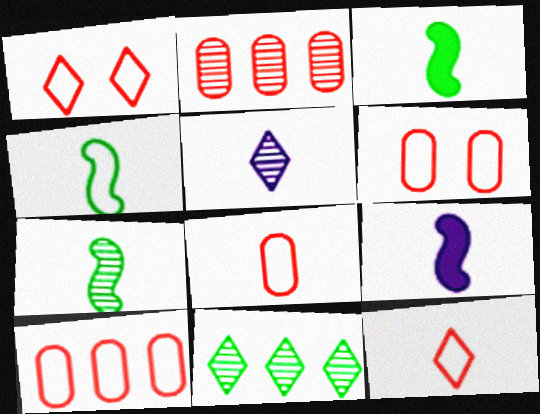[[3, 4, 7], 
[3, 5, 8], 
[6, 8, 10], 
[6, 9, 11]]